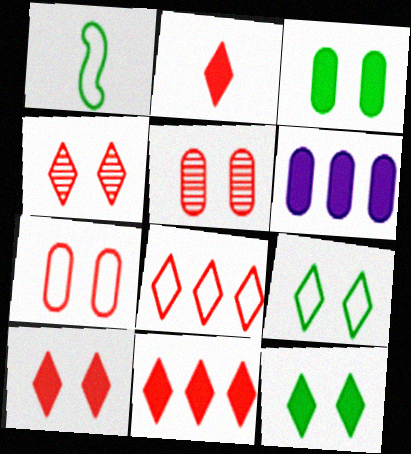[[1, 4, 6], 
[2, 4, 8], 
[2, 10, 11]]